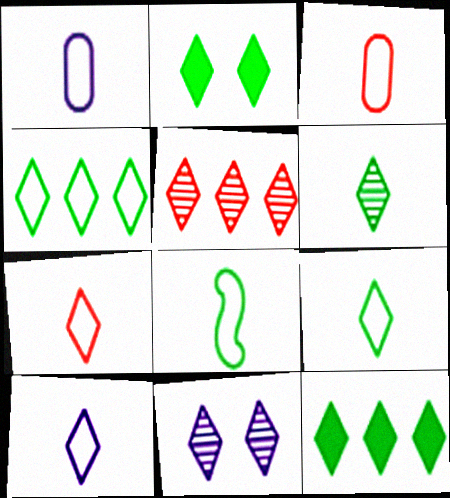[[1, 7, 8], 
[2, 4, 6], 
[2, 5, 10], 
[3, 8, 10], 
[5, 6, 11], 
[7, 9, 10], 
[7, 11, 12]]